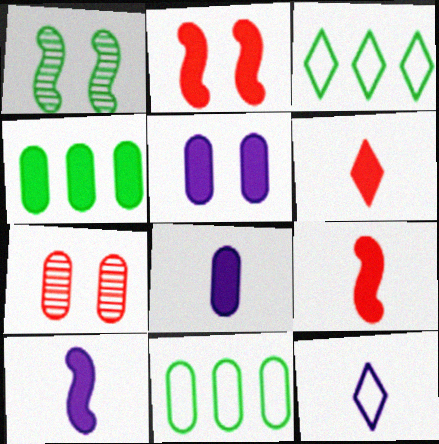[[3, 7, 10], 
[7, 8, 11]]